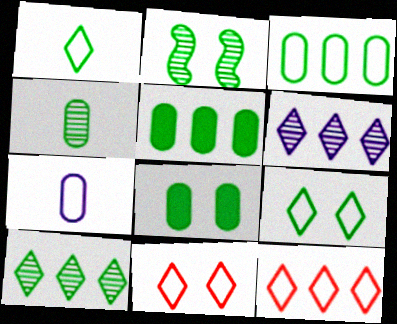[[1, 2, 5], 
[2, 4, 10], 
[2, 8, 9], 
[3, 4, 8]]